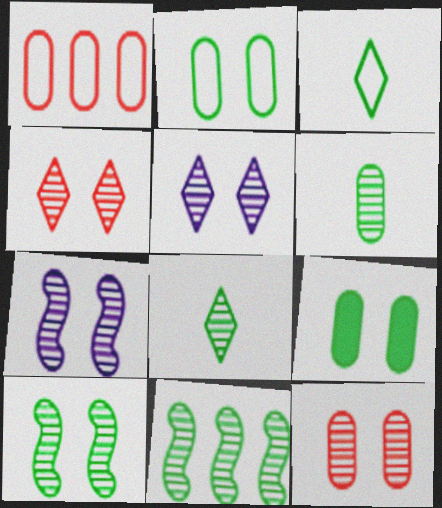[[3, 9, 11], 
[5, 10, 12]]